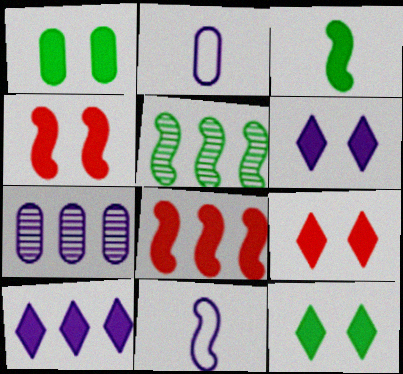[[1, 4, 6], 
[2, 5, 9], 
[4, 5, 11], 
[6, 7, 11], 
[6, 9, 12]]